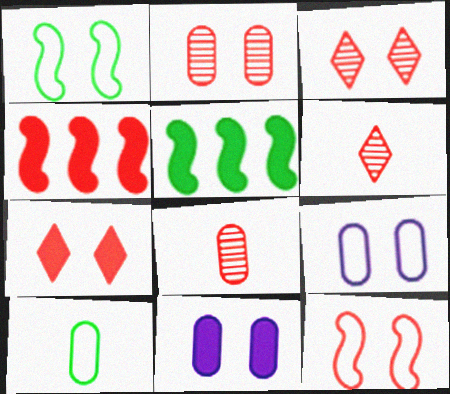[[1, 3, 11], 
[2, 7, 12], 
[5, 6, 9]]